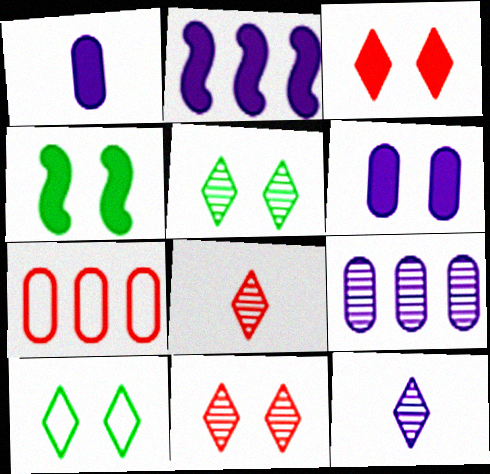[[3, 4, 6], 
[4, 7, 12]]